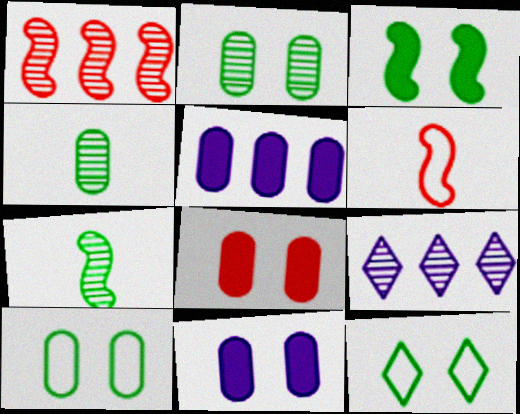[[2, 3, 12]]